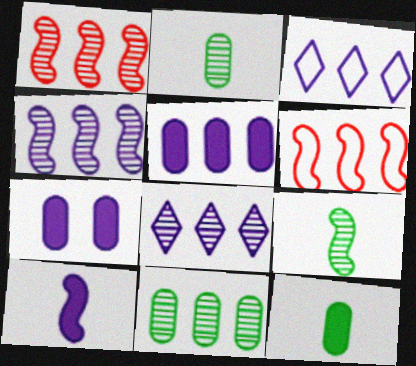[[1, 8, 11], 
[3, 4, 5]]